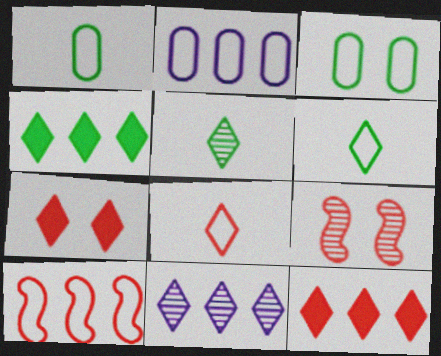[[6, 7, 11]]